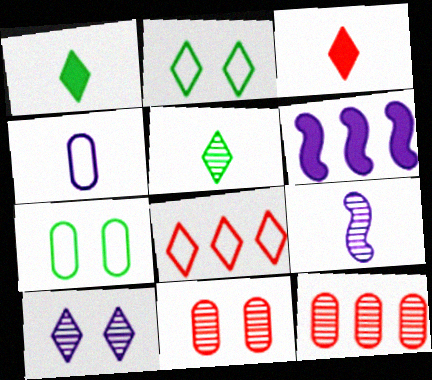[[1, 8, 10], 
[4, 6, 10]]